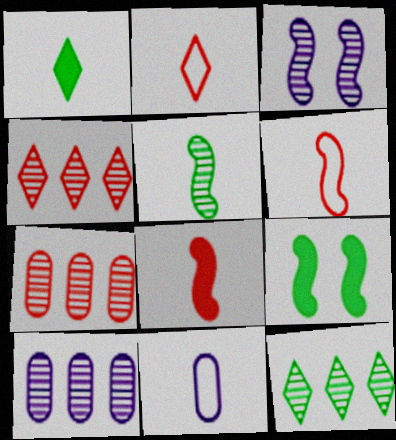[[2, 9, 10], 
[4, 9, 11]]